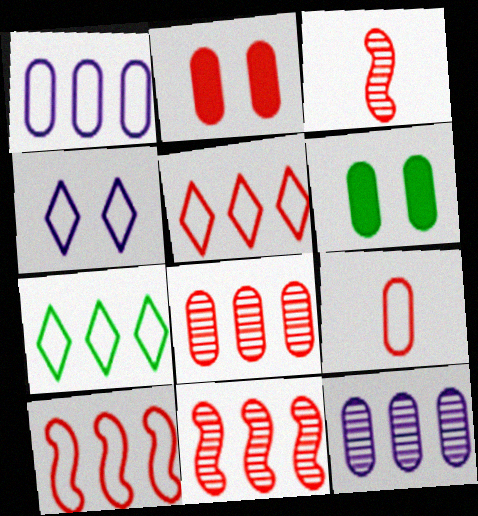[[1, 7, 10], 
[2, 3, 5], 
[2, 8, 9], 
[6, 9, 12]]